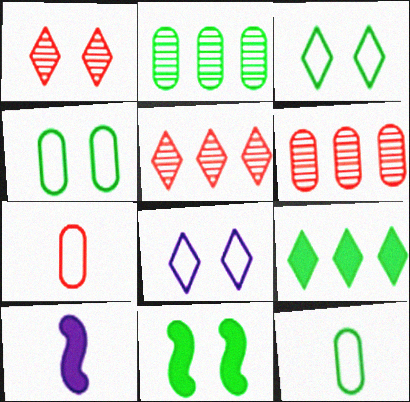[[3, 6, 10], 
[4, 5, 10]]